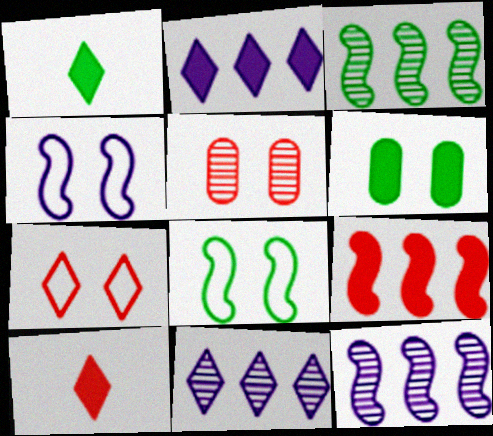[[1, 7, 11]]